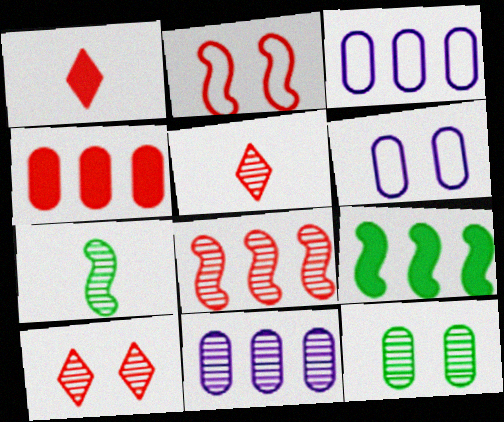[[2, 4, 5], 
[5, 6, 9], 
[7, 10, 11]]